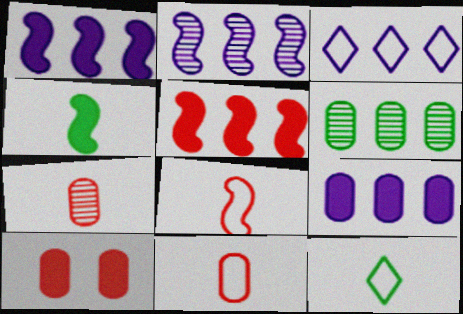[[2, 3, 9], 
[2, 10, 12], 
[3, 5, 6]]